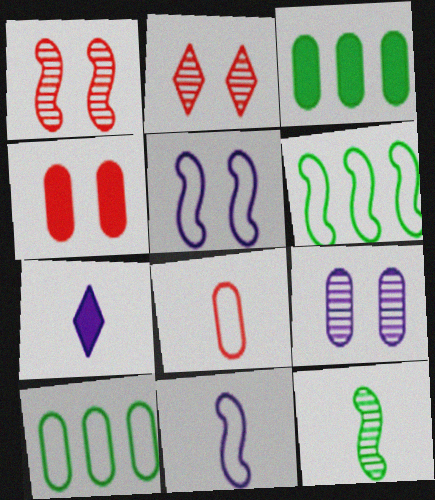[[1, 7, 10], 
[2, 3, 11], 
[3, 8, 9], 
[7, 8, 12]]